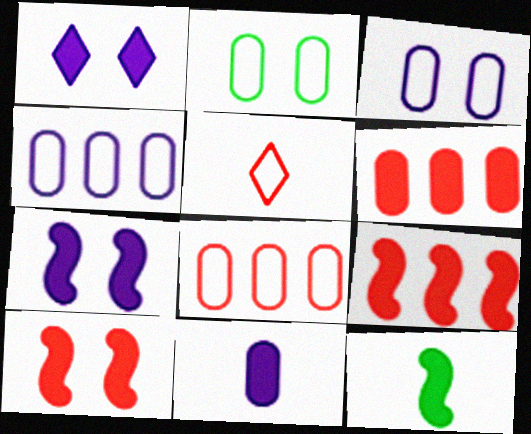[[1, 6, 12], 
[7, 9, 12]]